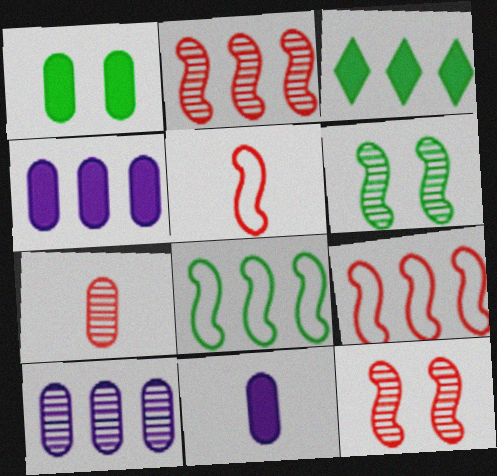[[3, 9, 10]]